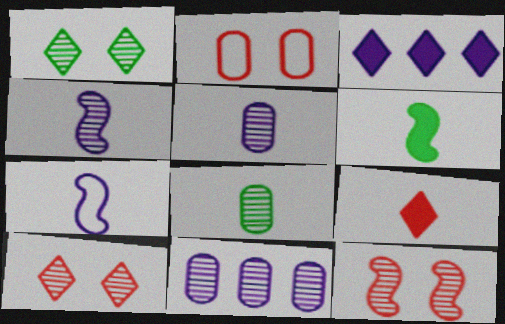[[7, 8, 9]]